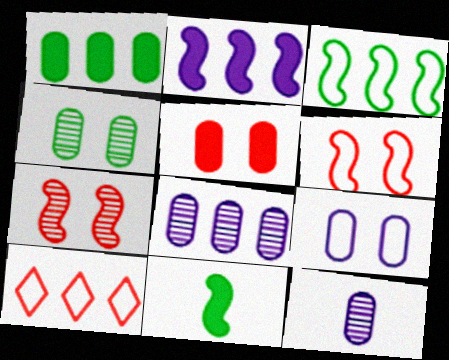[[4, 5, 9]]